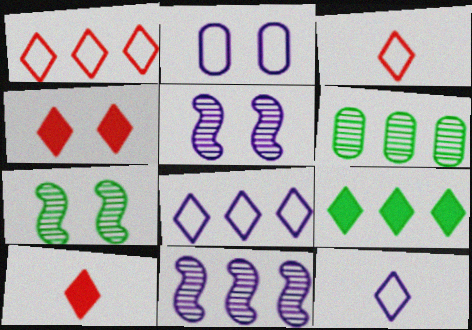[[2, 4, 7]]